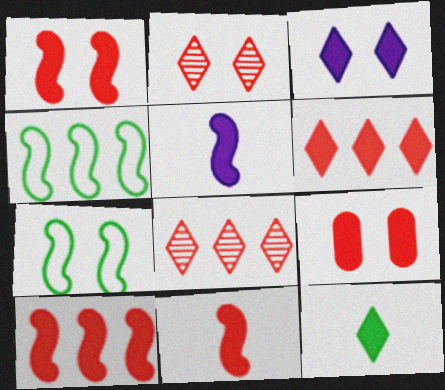[[1, 10, 11], 
[3, 6, 12], 
[6, 9, 11]]